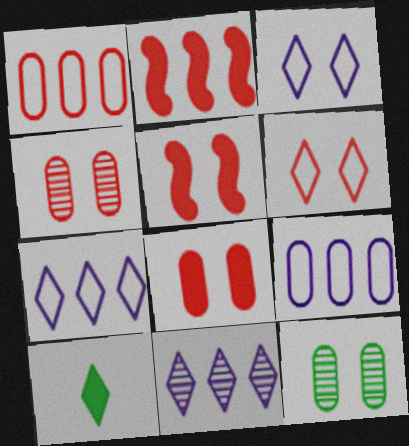[[3, 5, 12], 
[4, 5, 6], 
[6, 10, 11]]